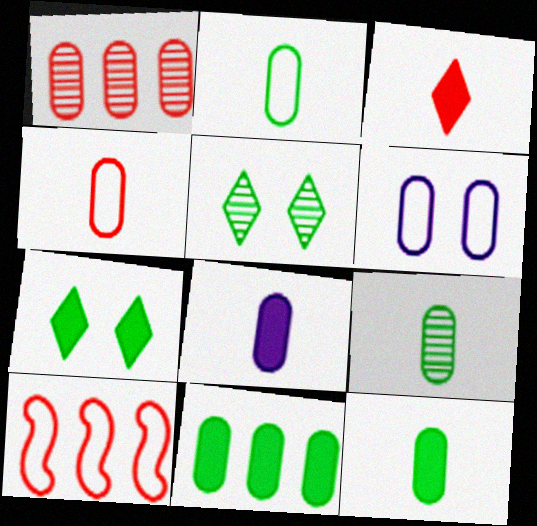[[1, 6, 12], 
[2, 9, 12], 
[4, 8, 9], 
[5, 8, 10]]